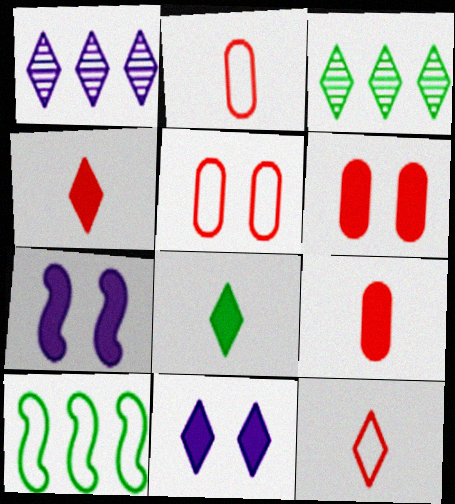[[2, 3, 7], 
[3, 11, 12]]